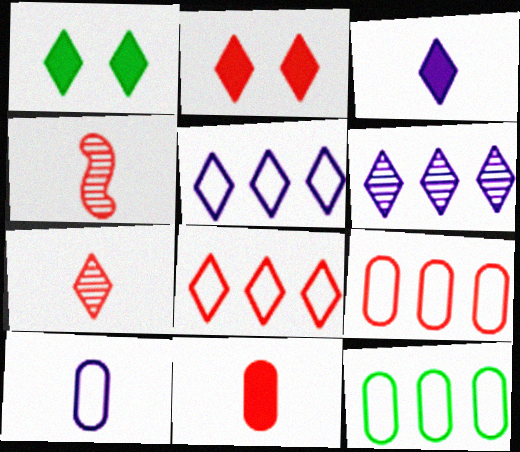[[1, 5, 7], 
[2, 4, 9], 
[2, 7, 8]]